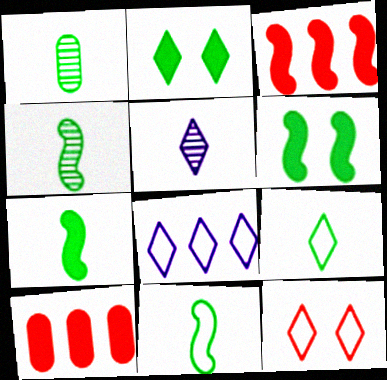[[1, 7, 9], 
[4, 7, 11], 
[8, 9, 12]]